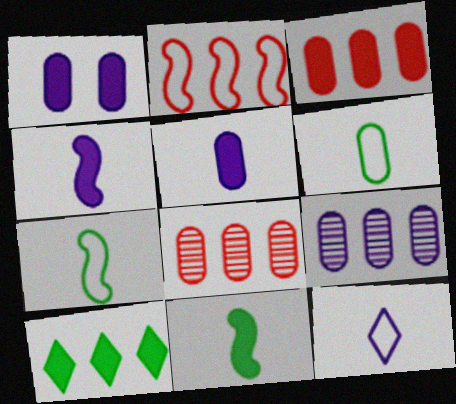[[1, 6, 8], 
[2, 9, 10]]